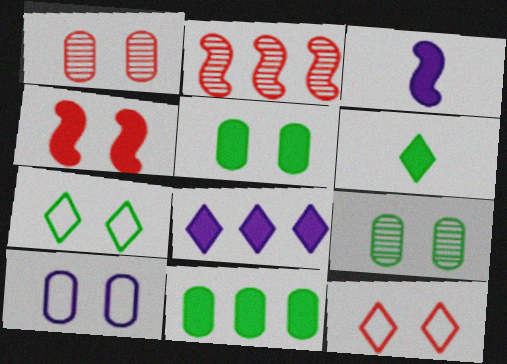[[1, 4, 12], 
[1, 5, 10], 
[2, 6, 10]]